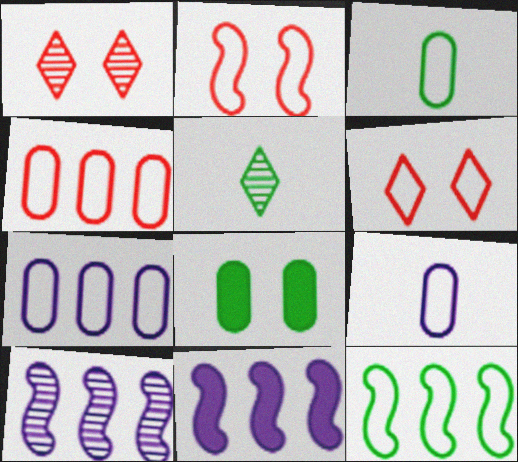[[1, 3, 11], 
[5, 8, 12], 
[6, 9, 12]]